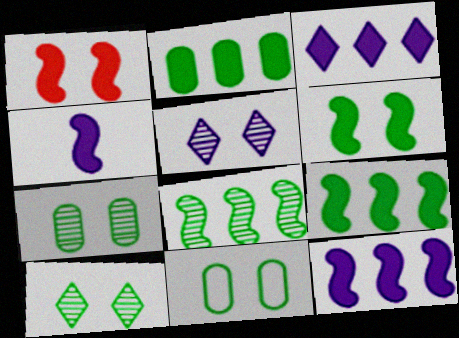[[1, 4, 9], 
[1, 5, 11], 
[6, 10, 11]]